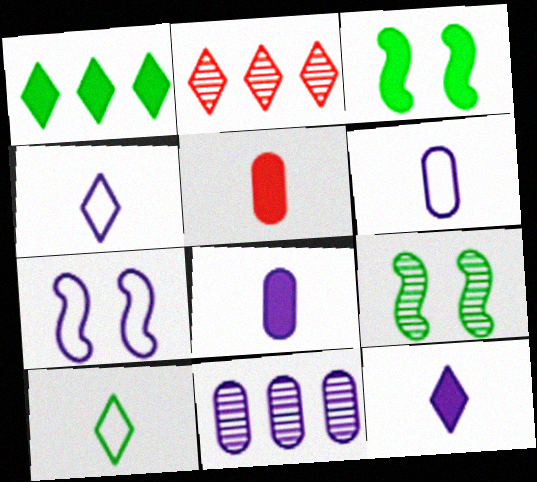[[2, 3, 6], 
[7, 11, 12]]